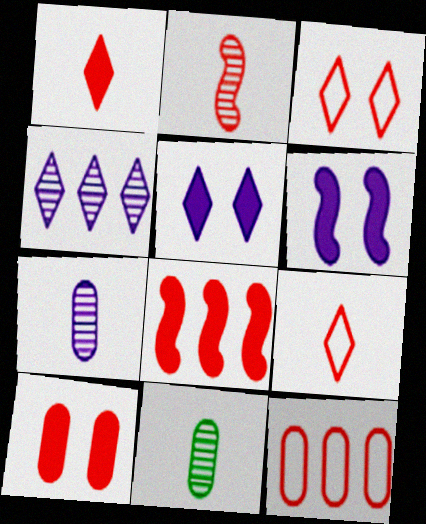[[1, 8, 10]]